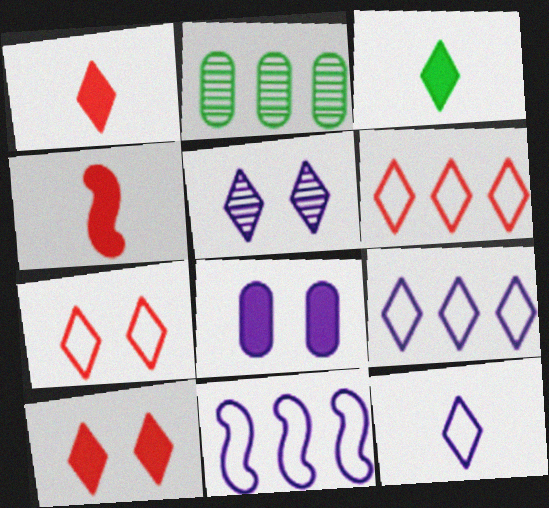[[3, 5, 6]]